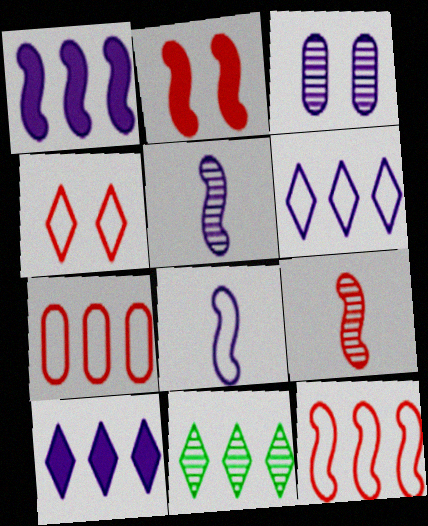[[1, 7, 11], 
[2, 9, 12], 
[3, 8, 10], 
[3, 9, 11]]